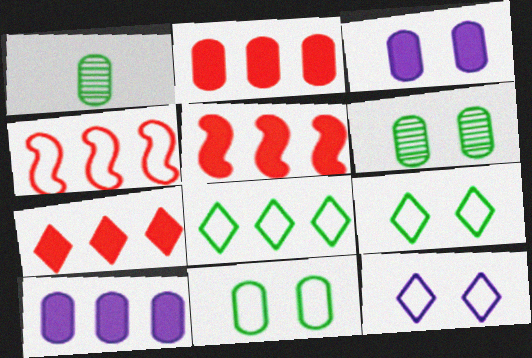[[1, 5, 12], 
[2, 5, 7]]